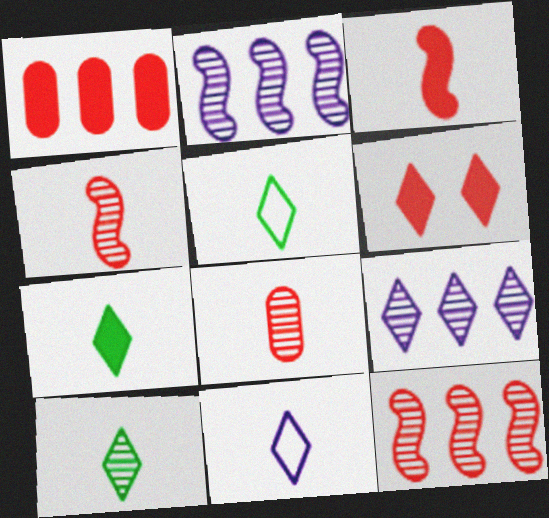[[1, 3, 6], 
[5, 6, 9], 
[5, 7, 10]]